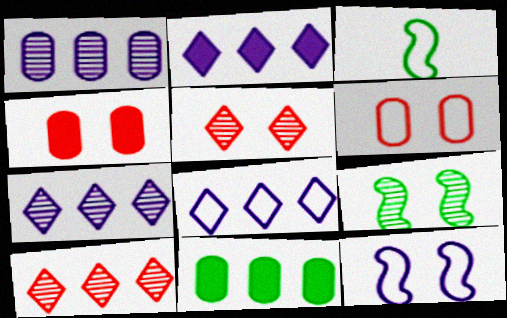[[2, 7, 8], 
[3, 4, 7], 
[3, 6, 8]]